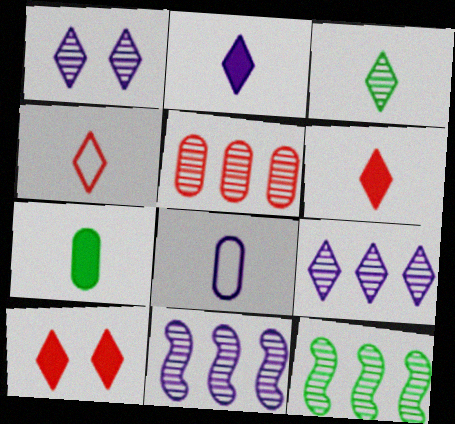[[2, 3, 4], 
[5, 9, 12], 
[8, 10, 12]]